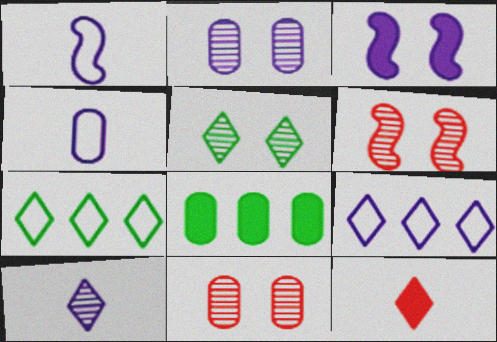[[2, 5, 6], 
[3, 8, 12], 
[4, 8, 11], 
[5, 9, 12]]